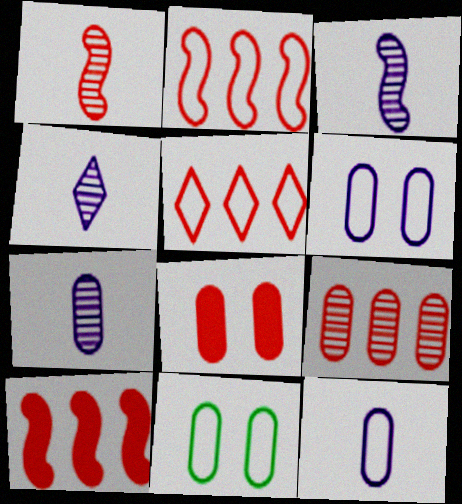[[1, 5, 8], 
[3, 4, 7], 
[4, 10, 11], 
[5, 9, 10]]